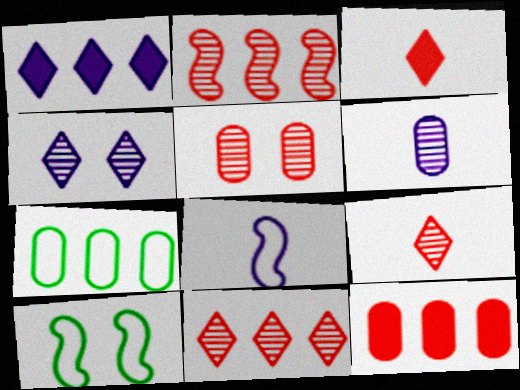[[1, 2, 7], 
[2, 5, 9]]